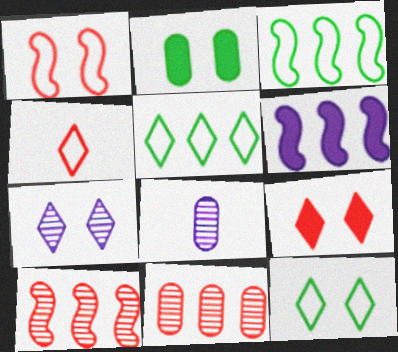[[1, 2, 7], 
[3, 6, 10], 
[3, 8, 9], 
[5, 6, 11], 
[7, 9, 12]]